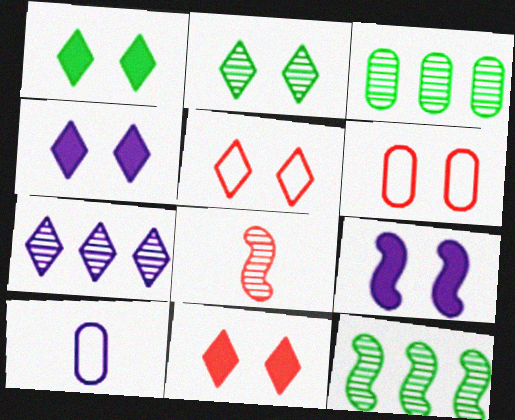[[1, 4, 11], 
[2, 4, 5], 
[2, 6, 9], 
[7, 9, 10], 
[10, 11, 12]]